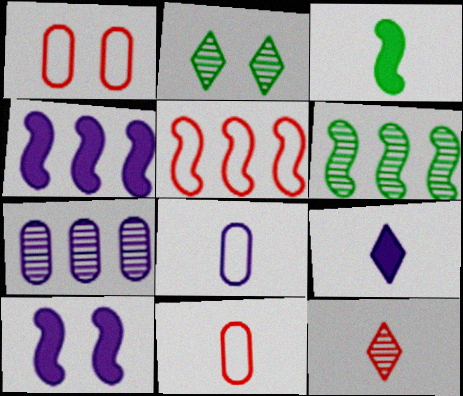[[1, 2, 10], 
[1, 6, 9], 
[2, 4, 11], 
[3, 8, 12], 
[4, 5, 6]]